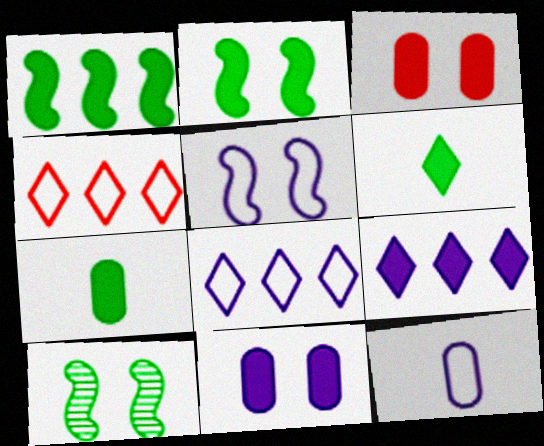[[5, 8, 12]]